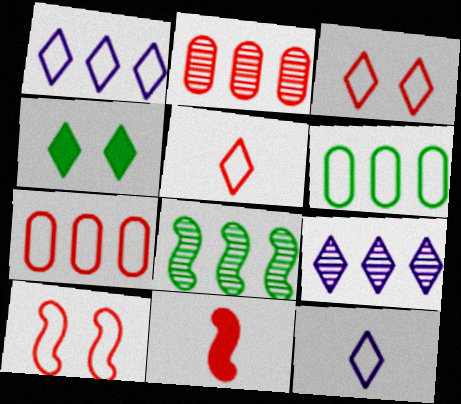[[2, 3, 11], 
[2, 8, 9], 
[4, 5, 9], 
[5, 7, 10], 
[6, 10, 12]]